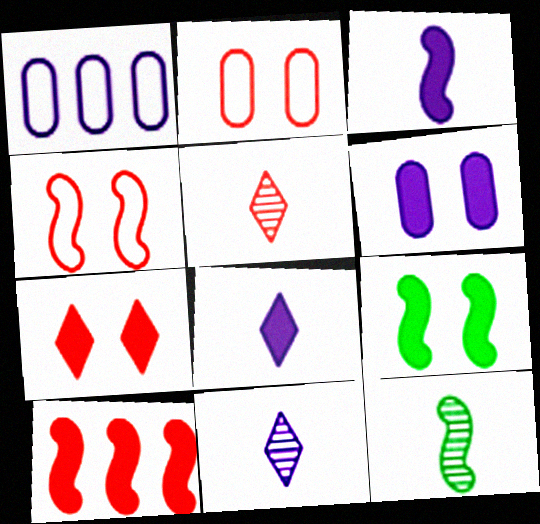[[1, 5, 9], 
[1, 7, 12], 
[2, 5, 10], 
[3, 9, 10], 
[6, 7, 9]]